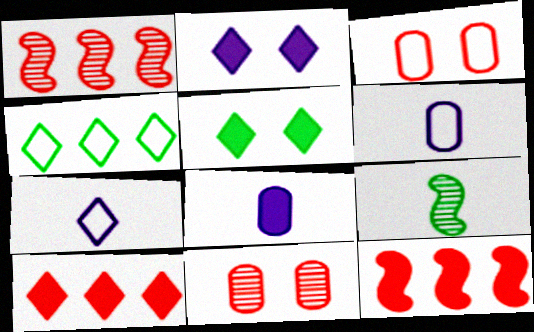[[1, 5, 6], 
[5, 8, 12]]